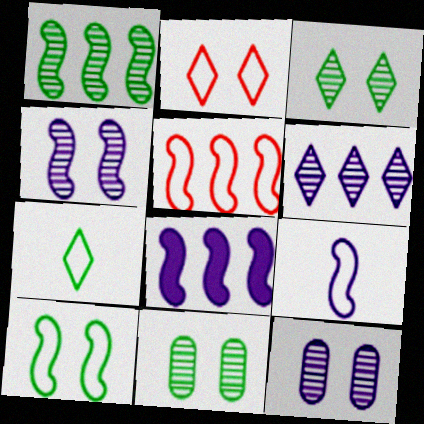[[1, 5, 8], 
[4, 8, 9], 
[5, 9, 10]]